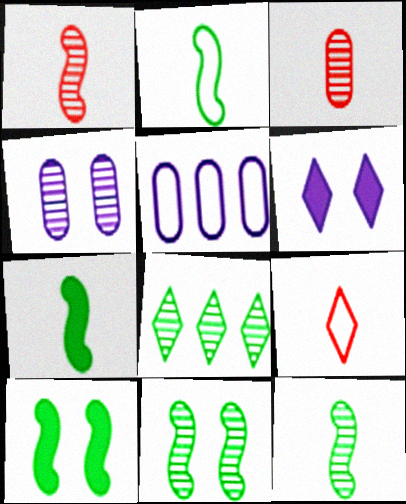[[1, 4, 8], 
[2, 7, 12], 
[6, 8, 9]]